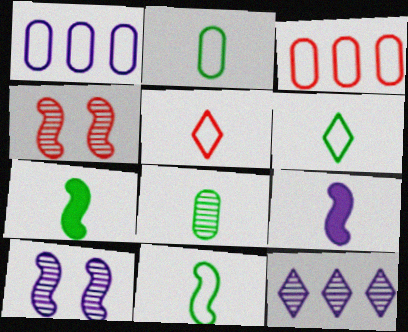[[2, 6, 11], 
[4, 8, 12], 
[5, 8, 9], 
[6, 7, 8]]